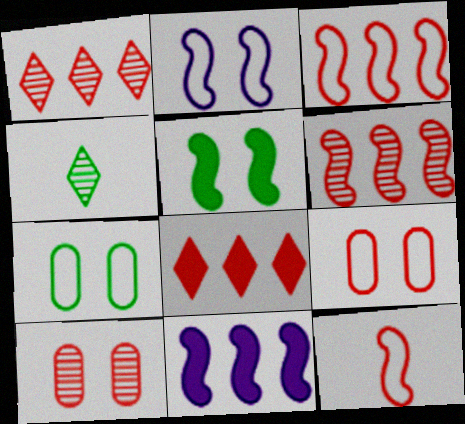[[4, 9, 11], 
[8, 10, 12]]